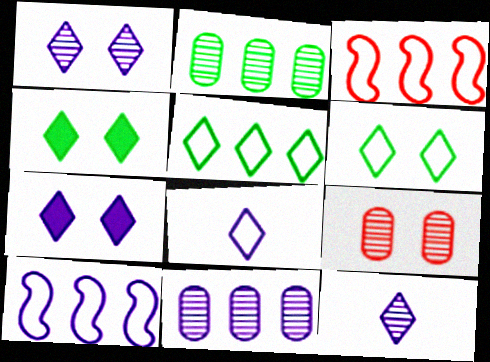[]